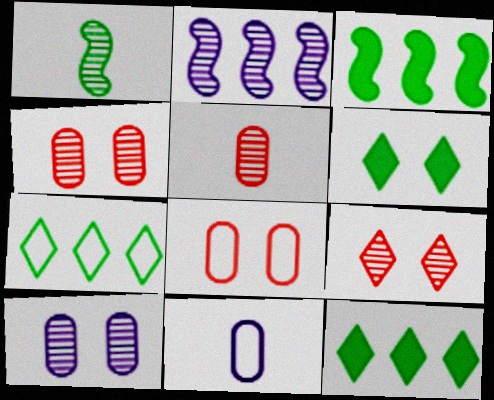[[3, 9, 11]]